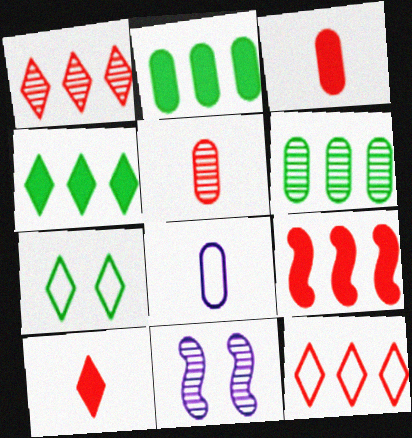[]